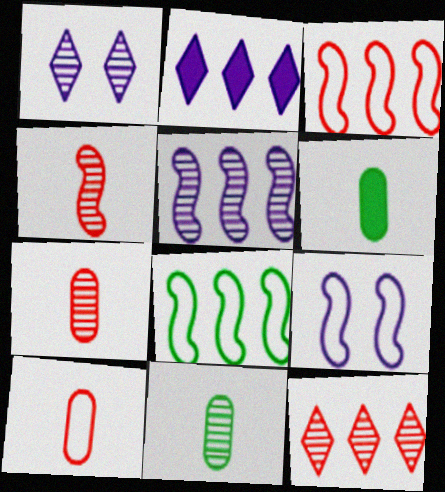[[1, 3, 6], 
[6, 9, 12]]